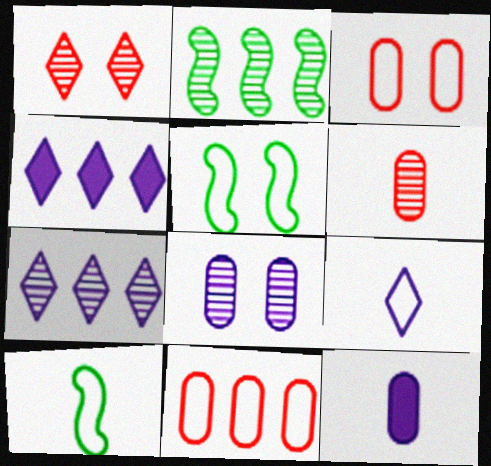[[2, 4, 11], 
[4, 5, 6], 
[5, 9, 11]]